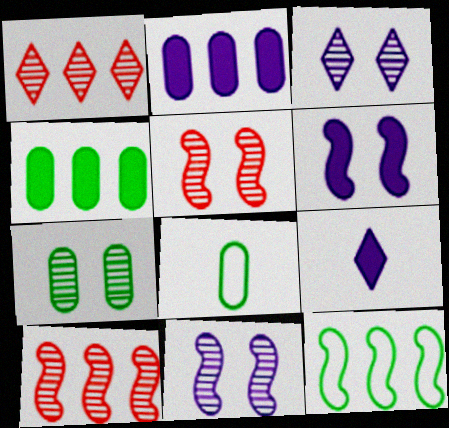[[1, 2, 12], 
[1, 6, 8], 
[2, 6, 9], 
[3, 5, 7], 
[4, 7, 8]]